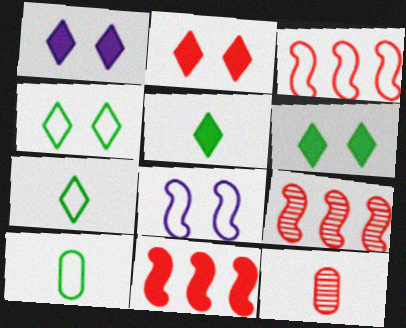[[1, 2, 6], 
[1, 9, 10], 
[2, 3, 12], 
[3, 9, 11]]